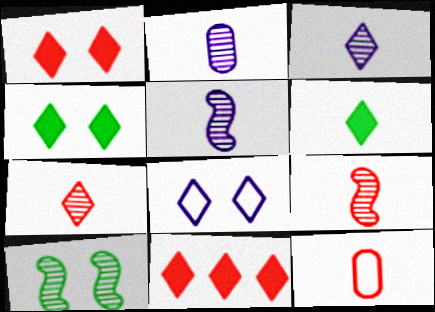[[2, 3, 5], 
[5, 6, 12]]